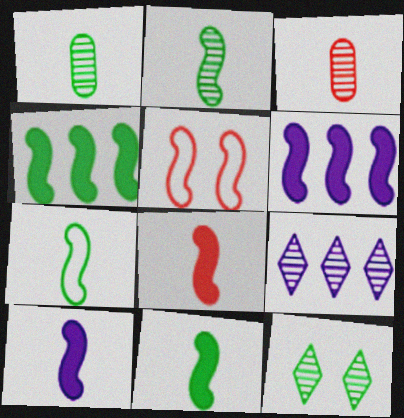[[2, 5, 6], 
[2, 7, 11], 
[8, 10, 11]]